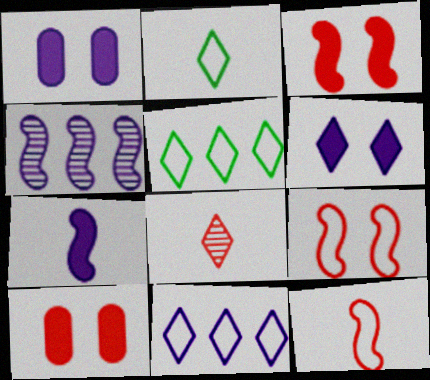[[2, 4, 10], 
[5, 6, 8]]